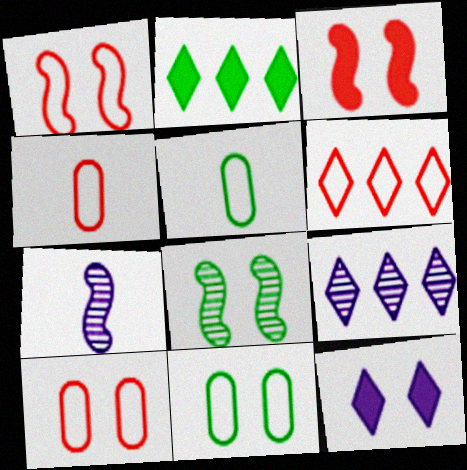[[1, 4, 6], 
[2, 5, 8], 
[2, 6, 9], 
[2, 7, 10], 
[3, 5, 9], 
[8, 10, 12]]